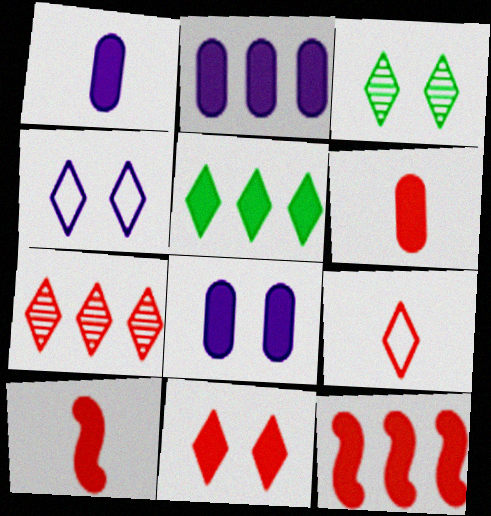[[1, 2, 8], 
[2, 5, 12], 
[3, 4, 11], 
[5, 8, 10], 
[6, 11, 12], 
[7, 9, 11]]